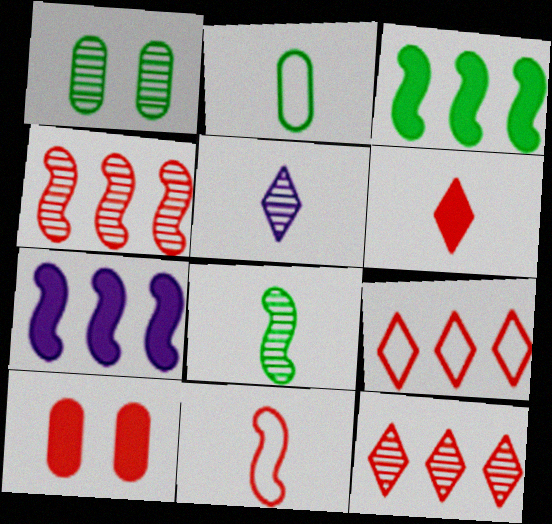[[1, 4, 5], 
[10, 11, 12]]